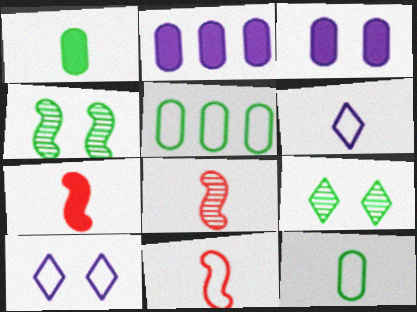[[1, 6, 8], 
[2, 9, 11], 
[5, 10, 11], 
[6, 11, 12], 
[7, 8, 11]]